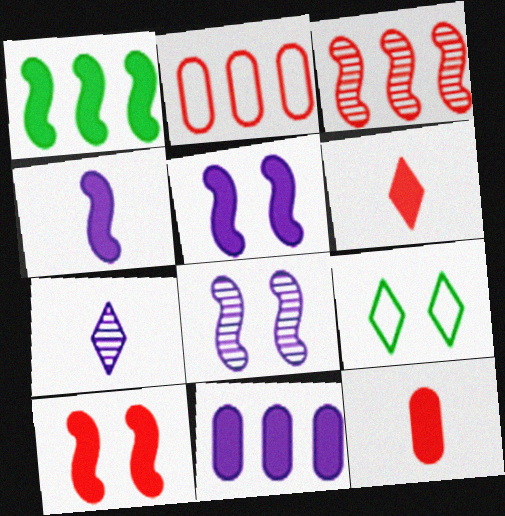[[1, 4, 10]]